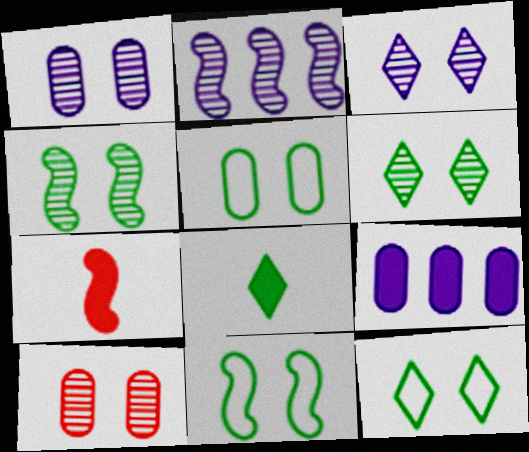[[2, 7, 11], 
[3, 4, 10], 
[5, 11, 12]]